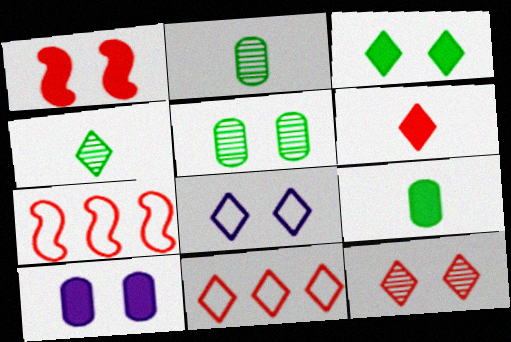[[1, 3, 10], 
[1, 5, 8], 
[3, 8, 12], 
[4, 7, 10], 
[6, 11, 12]]